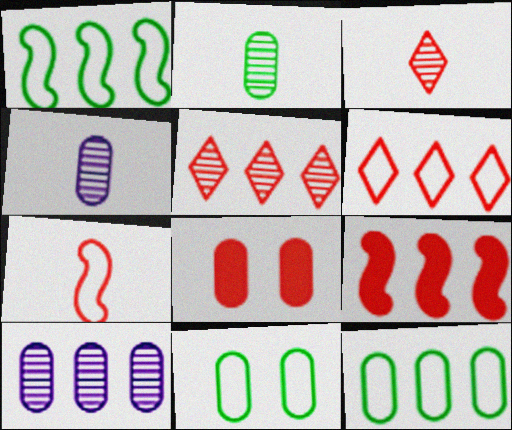[[4, 8, 12], 
[5, 7, 8]]